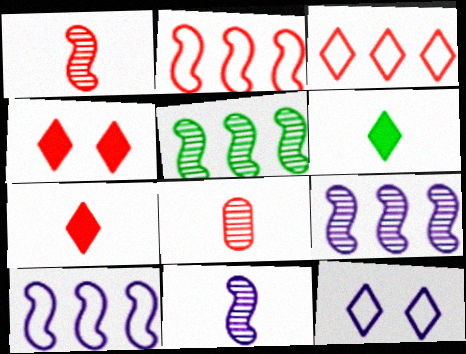[[2, 4, 8]]